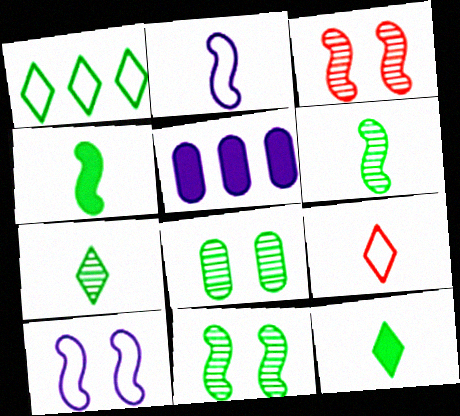[[1, 4, 8], 
[5, 9, 11]]